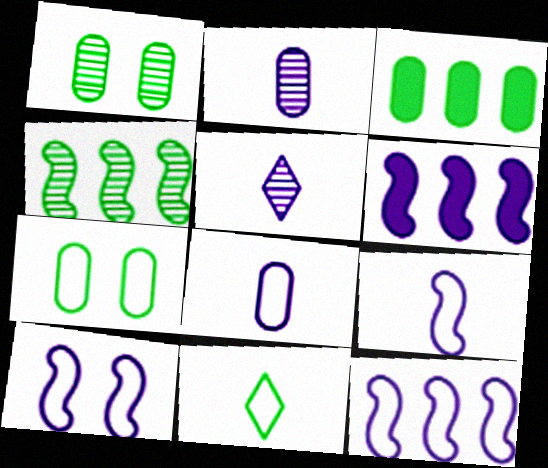[[9, 10, 12]]